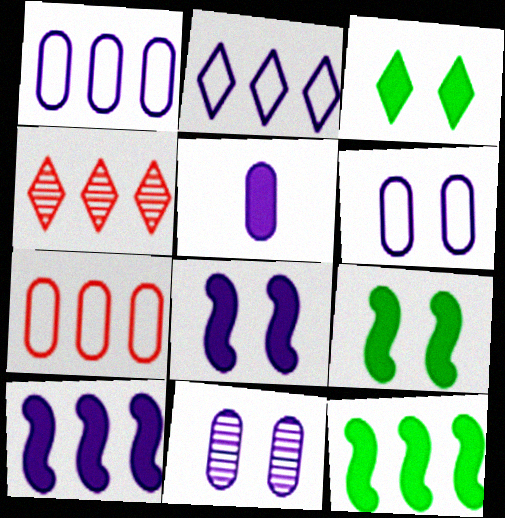[[1, 4, 12], 
[1, 5, 11]]